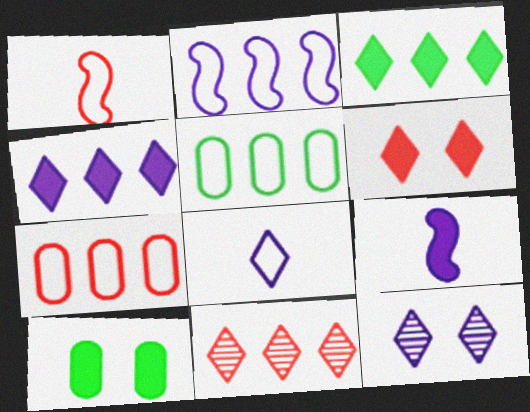[[4, 8, 12]]